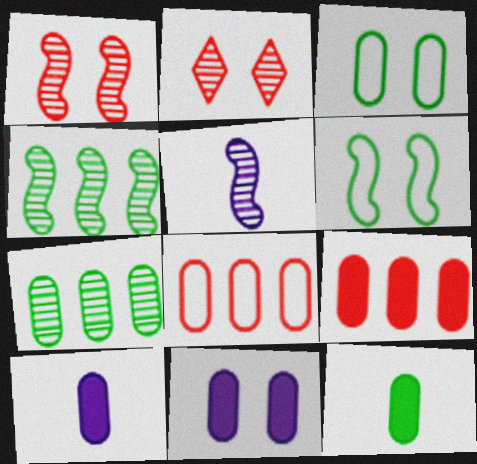[[1, 4, 5], 
[2, 5, 7], 
[2, 6, 11], 
[3, 7, 12], 
[9, 11, 12]]